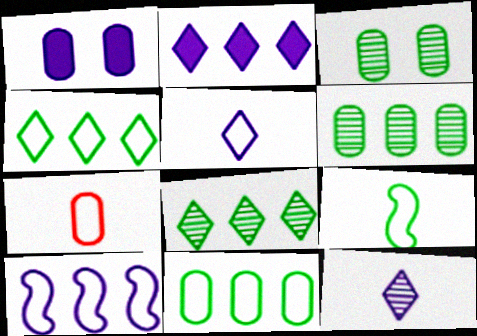[[1, 6, 7], 
[1, 10, 12], 
[5, 7, 9]]